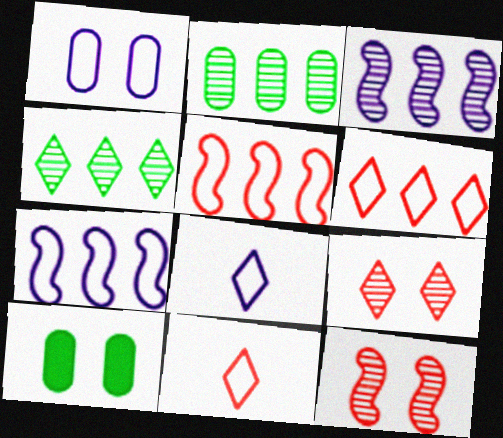[[1, 7, 8], 
[3, 10, 11]]